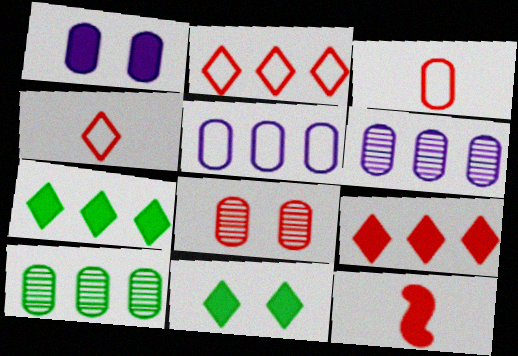[[1, 3, 10], 
[1, 7, 12], 
[2, 8, 12]]